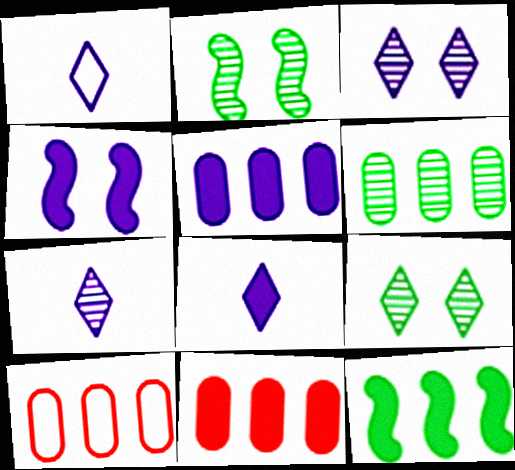[[1, 2, 11], 
[1, 7, 8], 
[2, 8, 10], 
[4, 5, 8], 
[5, 6, 10]]